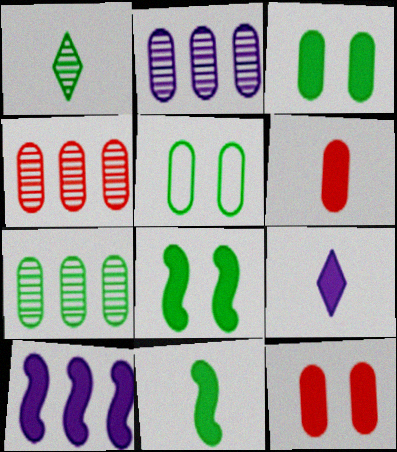[[2, 4, 7], 
[2, 5, 6], 
[6, 9, 11]]